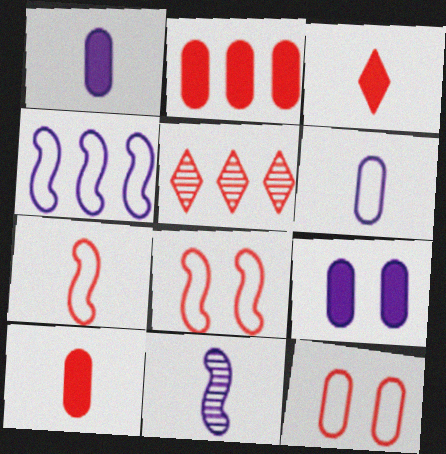[[5, 8, 10]]